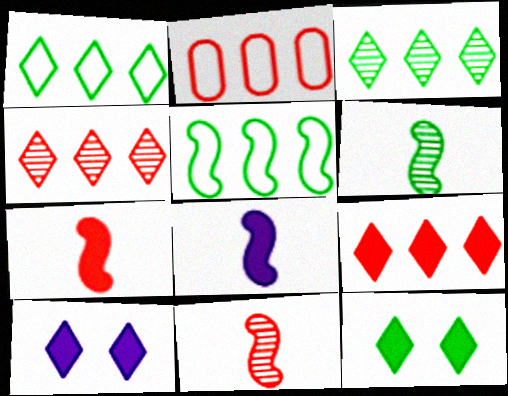[[2, 6, 10]]